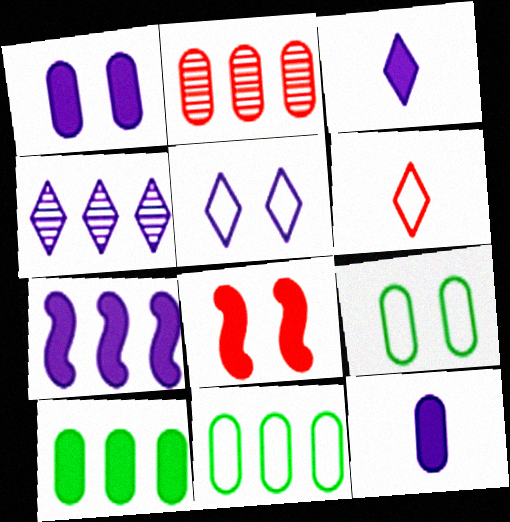[[1, 3, 7], 
[2, 6, 8], 
[2, 9, 12], 
[3, 4, 5], 
[3, 8, 10]]